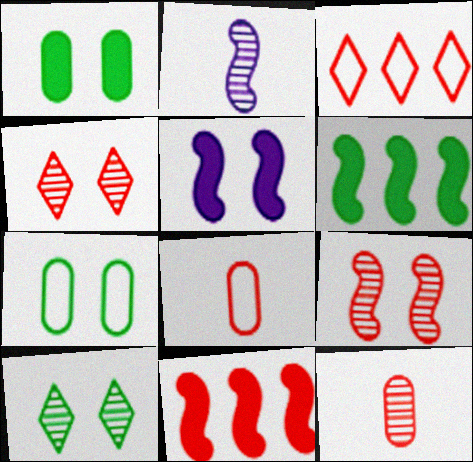[[1, 2, 3], 
[4, 5, 7], 
[4, 8, 11]]